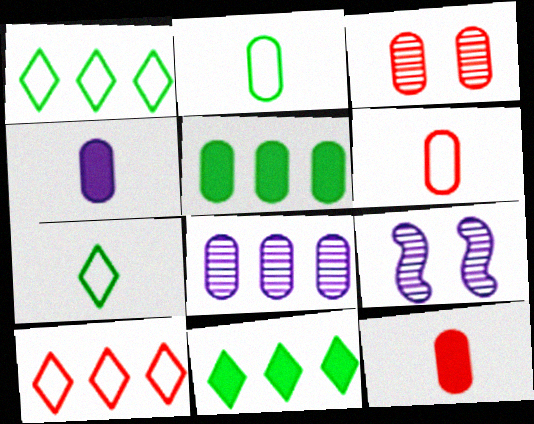[[1, 9, 12], 
[6, 9, 11]]